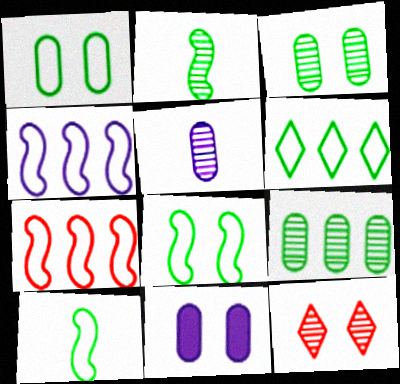[[1, 6, 10], 
[8, 11, 12]]